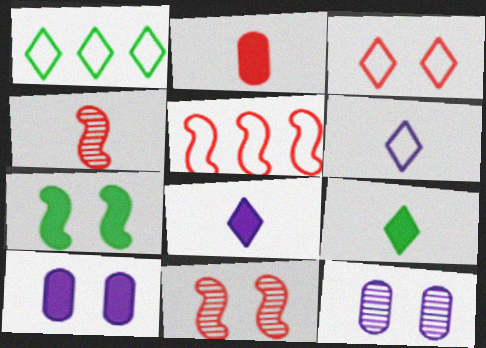[[1, 3, 6], 
[1, 4, 10], 
[3, 7, 12], 
[5, 9, 12]]